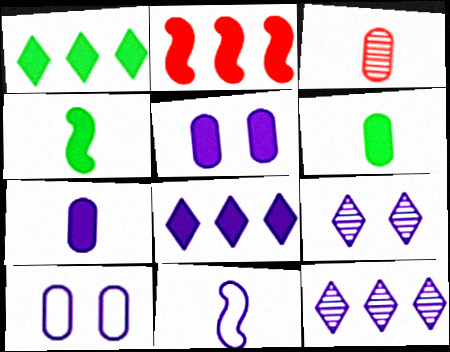[[5, 11, 12]]